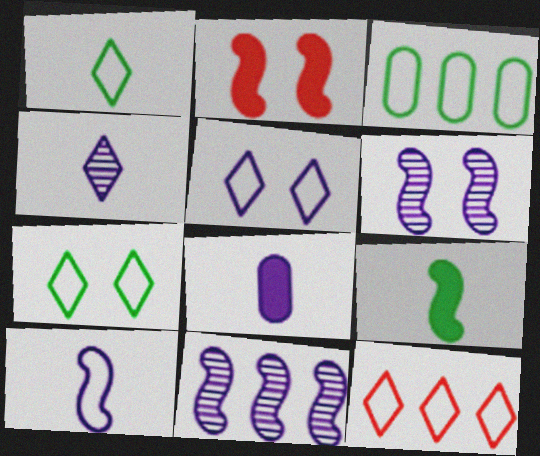[[1, 5, 12], 
[2, 3, 4], 
[4, 8, 10], 
[5, 8, 11]]